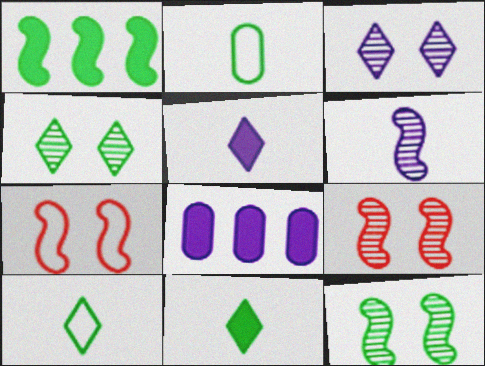[[1, 2, 4], 
[1, 6, 7], 
[8, 9, 10]]